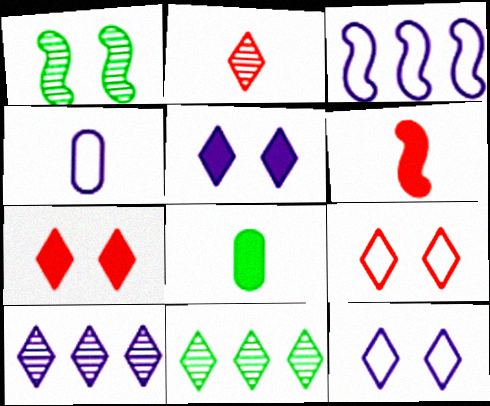[[1, 3, 6], 
[3, 4, 12]]